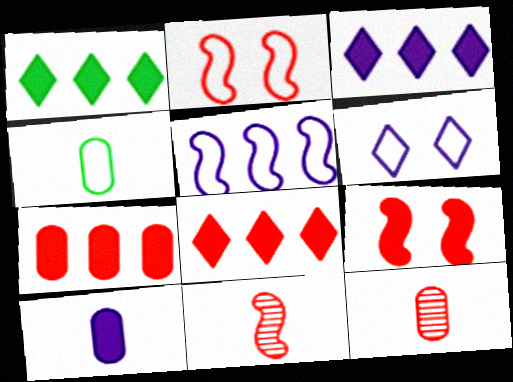[[1, 3, 8], 
[1, 9, 10], 
[2, 8, 12], 
[4, 10, 12]]